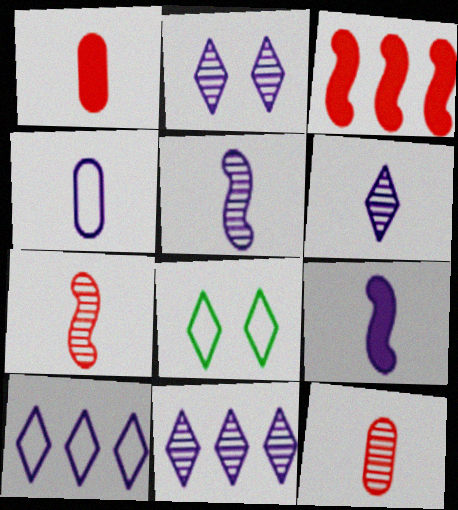[[2, 6, 11], 
[4, 6, 9]]